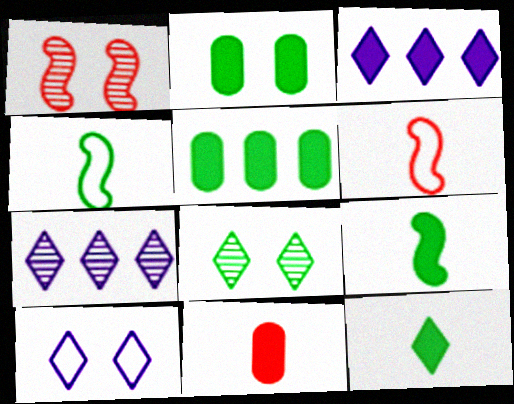[[1, 2, 10], 
[2, 6, 7], 
[4, 5, 8]]